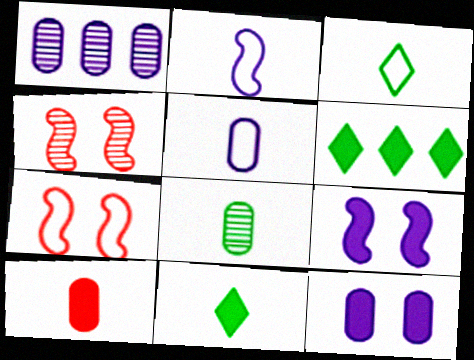[[1, 5, 12], 
[1, 7, 11], 
[4, 5, 6], 
[5, 8, 10], 
[6, 9, 10]]